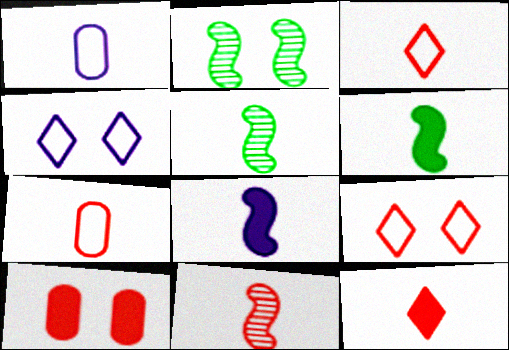[[1, 5, 12], 
[2, 4, 10], 
[7, 11, 12]]